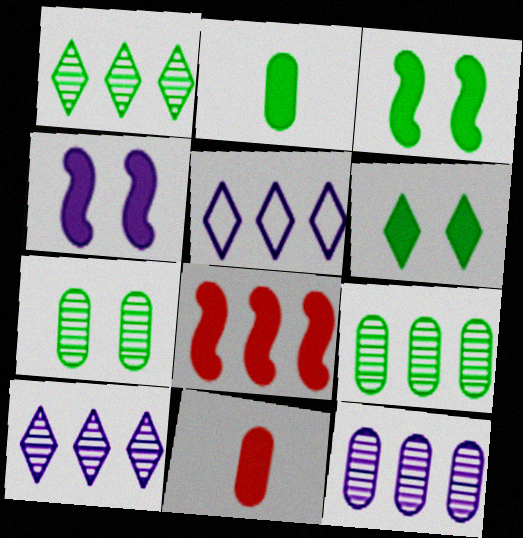[[5, 8, 9]]